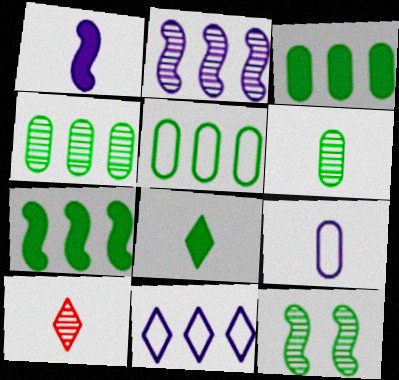[[3, 4, 5], 
[5, 8, 12]]